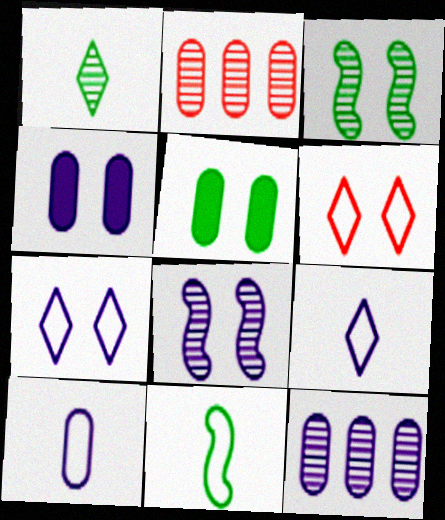[[1, 2, 8], 
[2, 5, 10], 
[3, 4, 6], 
[4, 7, 8], 
[4, 10, 12], 
[5, 6, 8]]